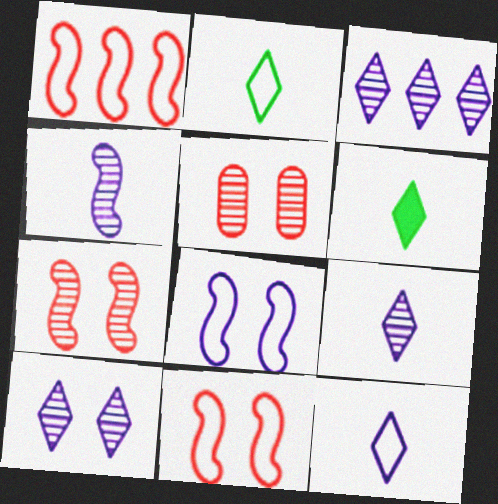[[3, 9, 10]]